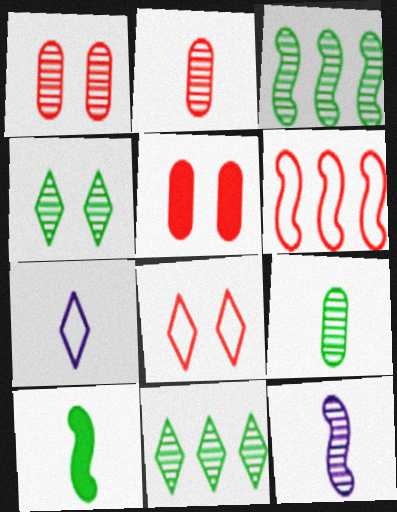[[1, 11, 12], 
[2, 7, 10], 
[3, 4, 9], 
[3, 5, 7]]